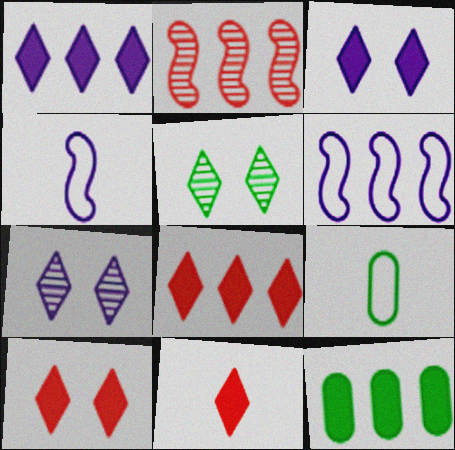[[2, 3, 9], 
[8, 10, 11]]